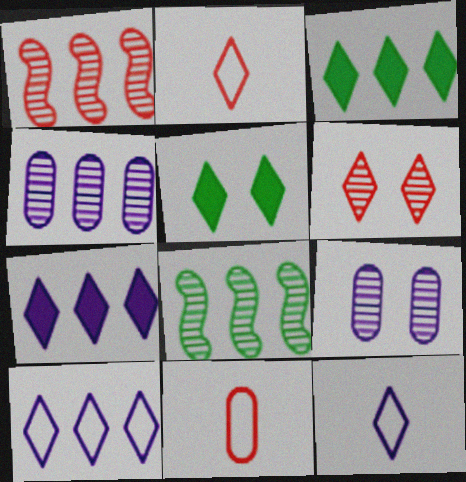[[3, 6, 12]]